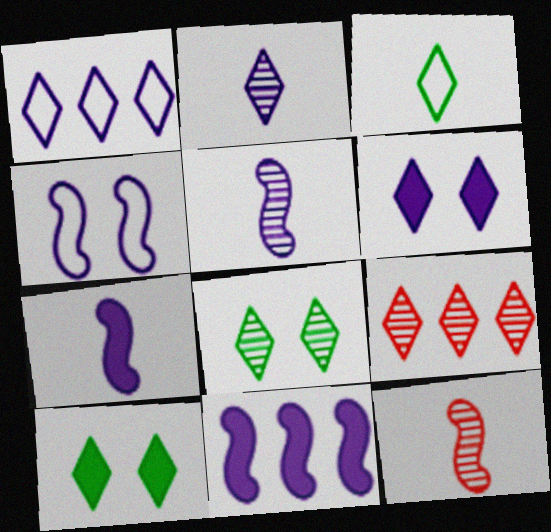[[1, 2, 6], 
[2, 8, 9], 
[3, 6, 9], 
[4, 5, 11]]